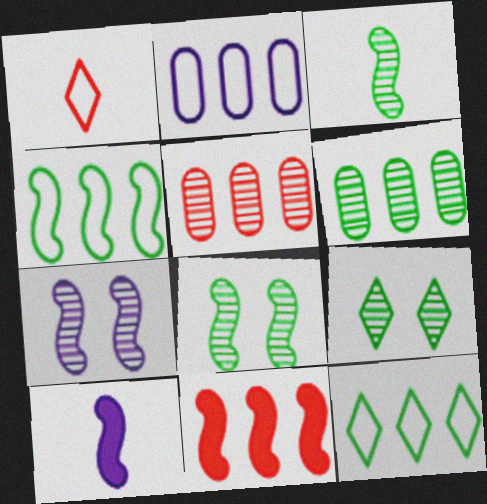[[3, 6, 9]]